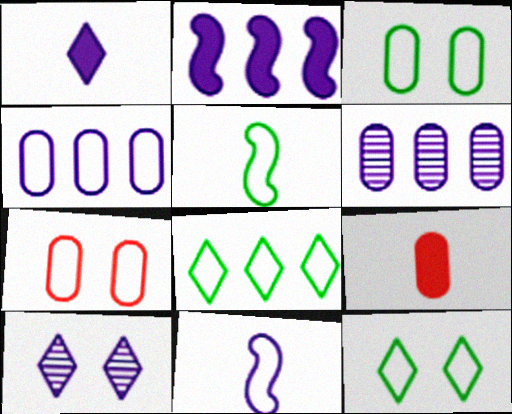[[3, 5, 8], 
[3, 6, 9], 
[7, 8, 11]]